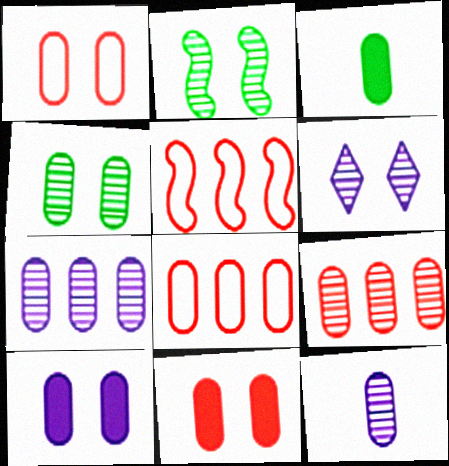[[1, 3, 7], 
[1, 4, 10], 
[3, 5, 6], 
[4, 9, 12]]